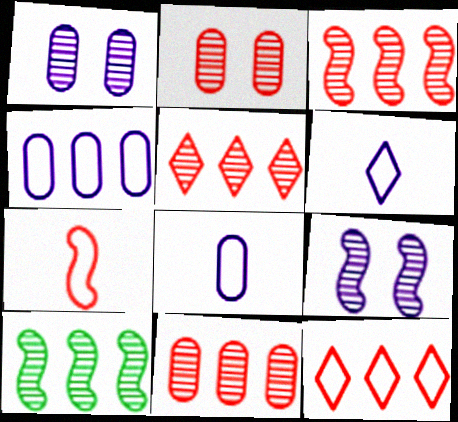[[3, 5, 11]]